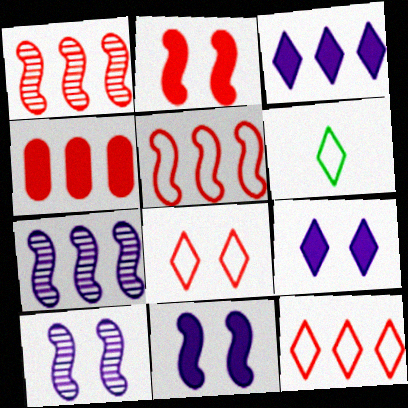[[1, 4, 12], 
[4, 6, 10]]